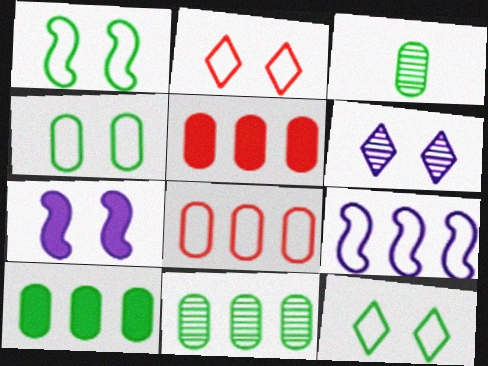[[1, 4, 12], 
[3, 4, 10]]